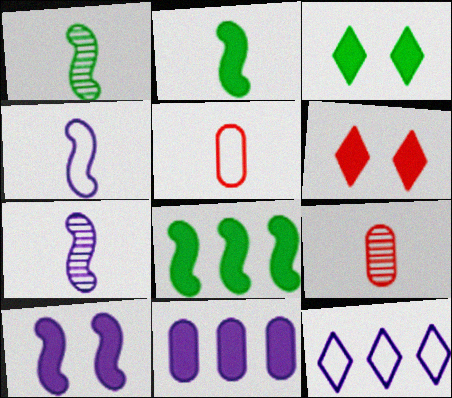[[2, 6, 11]]